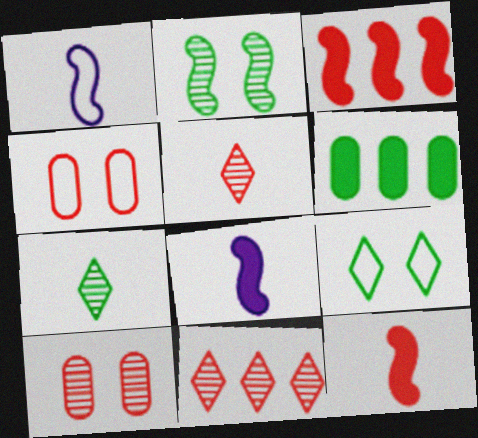[[1, 2, 3], 
[3, 4, 5], 
[4, 11, 12]]